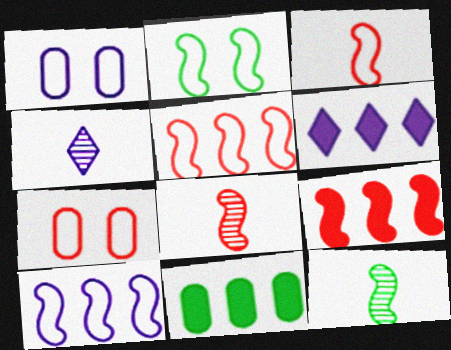[[2, 3, 10], 
[6, 7, 12], 
[6, 9, 11]]